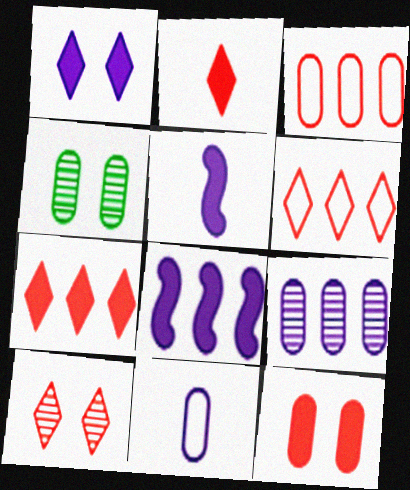[[2, 6, 10], 
[4, 5, 6]]